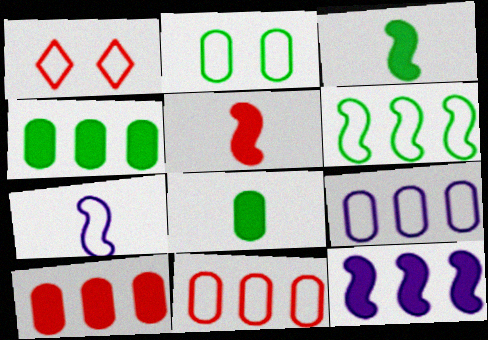[]